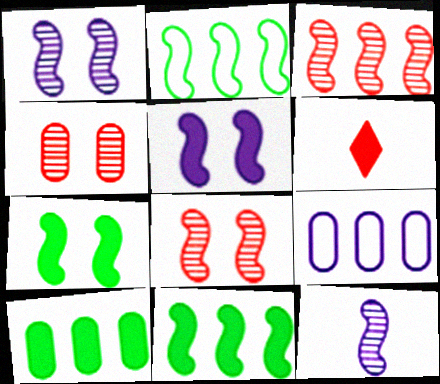[[5, 6, 10]]